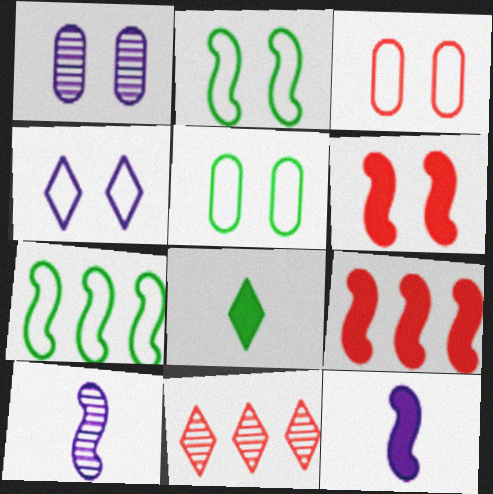[[2, 3, 4], 
[2, 9, 10], 
[4, 8, 11], 
[5, 11, 12], 
[6, 7, 10]]